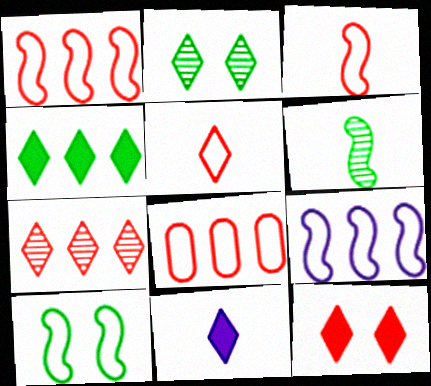[[3, 9, 10], 
[4, 11, 12], 
[5, 7, 12]]